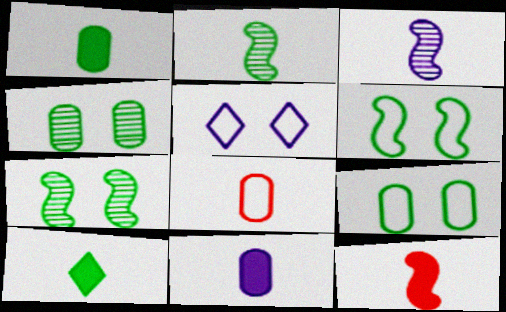[[3, 8, 10], 
[10, 11, 12]]